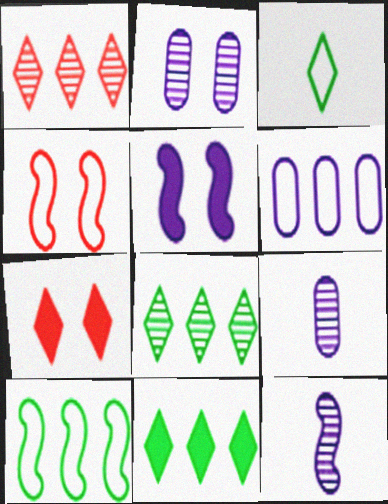[[3, 4, 6], 
[4, 9, 11], 
[7, 9, 10]]